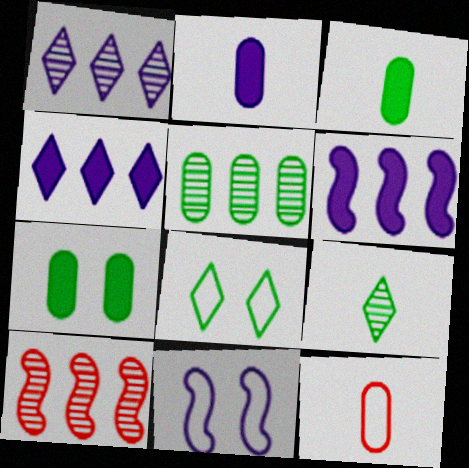[[1, 2, 11], 
[1, 5, 10], 
[2, 8, 10]]